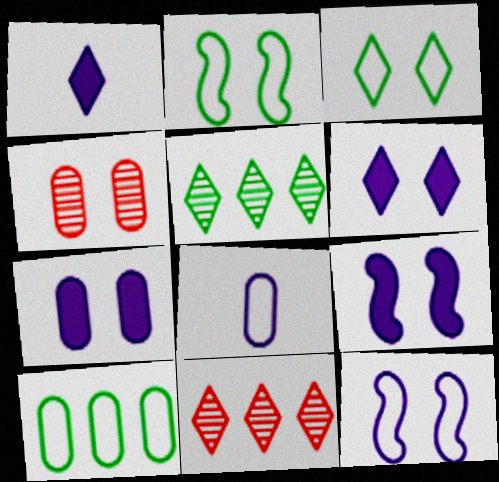[[1, 3, 11], 
[2, 4, 6], 
[3, 4, 9], 
[6, 7, 9]]